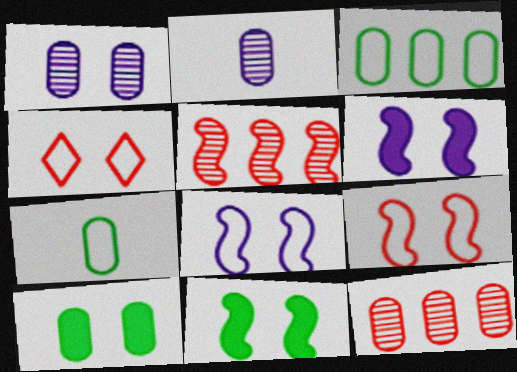[[1, 4, 11]]